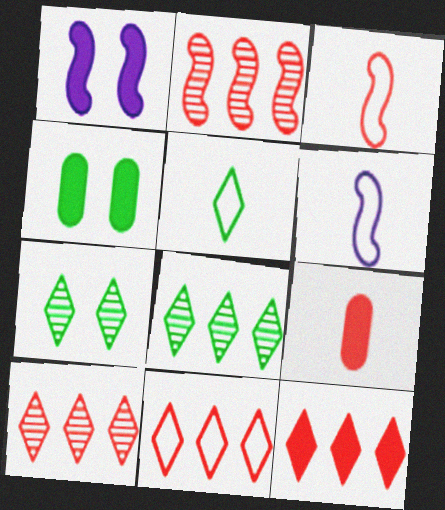[[4, 6, 10], 
[10, 11, 12]]